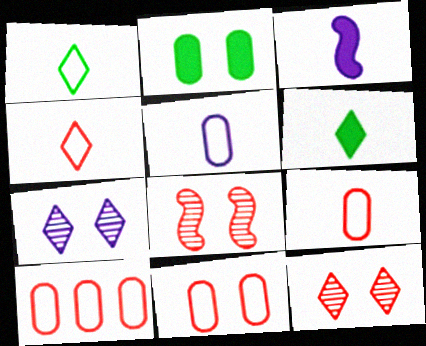[[9, 10, 11]]